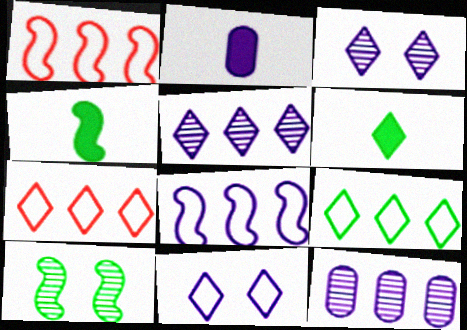[[2, 3, 8], 
[2, 7, 10], 
[3, 6, 7]]